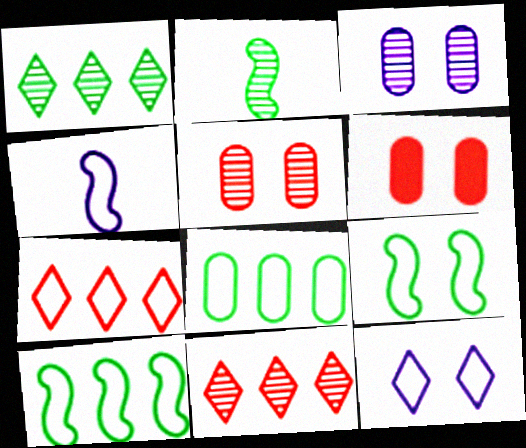[[1, 4, 6], 
[2, 3, 11]]